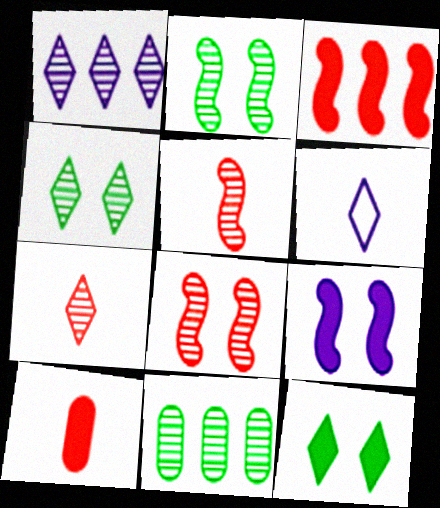[[1, 4, 7]]